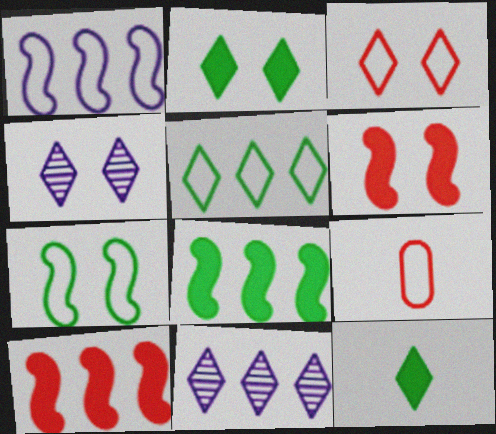[[2, 3, 4], 
[3, 11, 12], 
[4, 8, 9]]